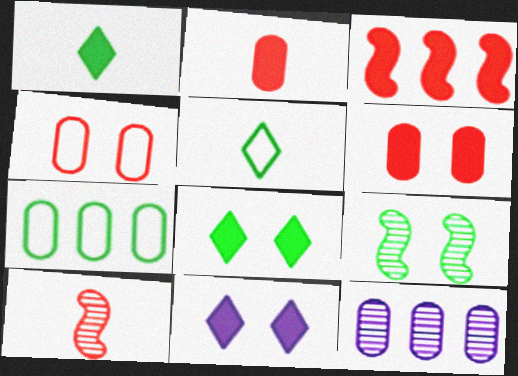[[1, 7, 9], 
[4, 9, 11], 
[7, 10, 11]]